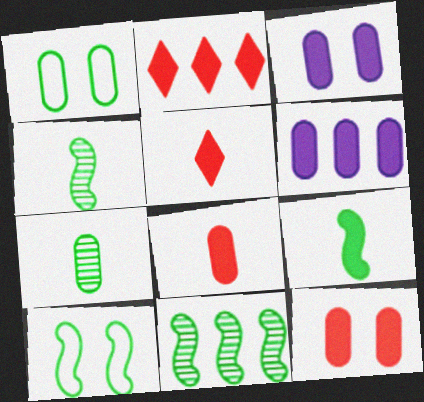[[2, 3, 9], 
[9, 10, 11]]